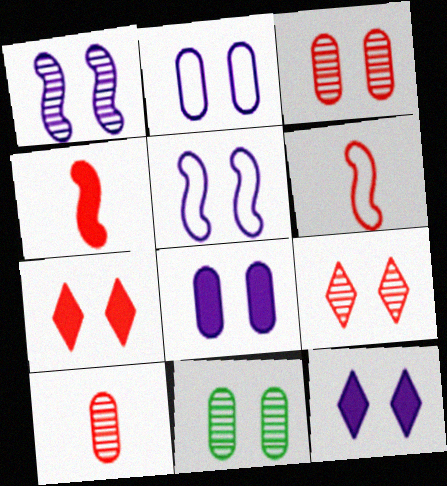[[1, 2, 12], 
[1, 9, 11], 
[5, 7, 11]]